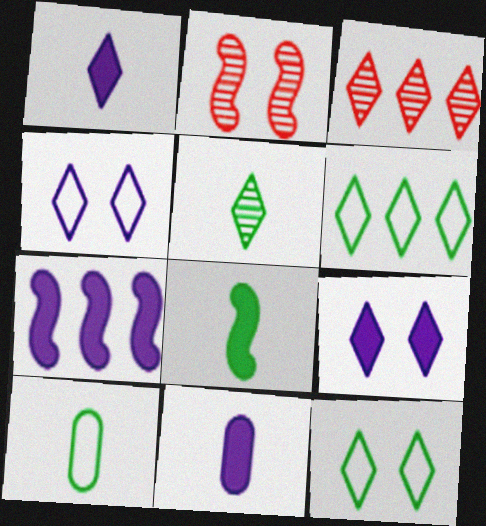[[1, 3, 12], 
[2, 6, 11], 
[5, 8, 10], 
[7, 9, 11]]